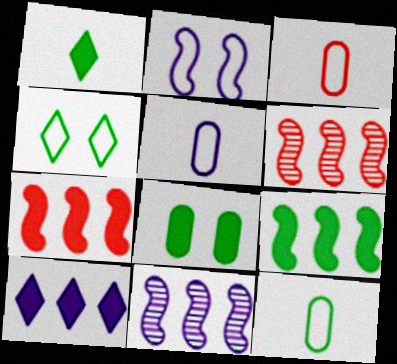[[1, 8, 9], 
[3, 5, 12]]